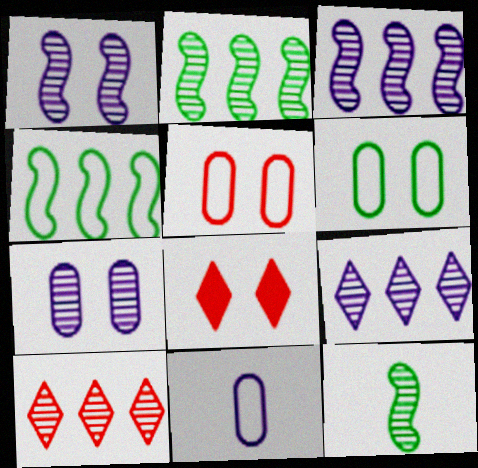[[1, 6, 8], 
[2, 8, 11], 
[7, 10, 12]]